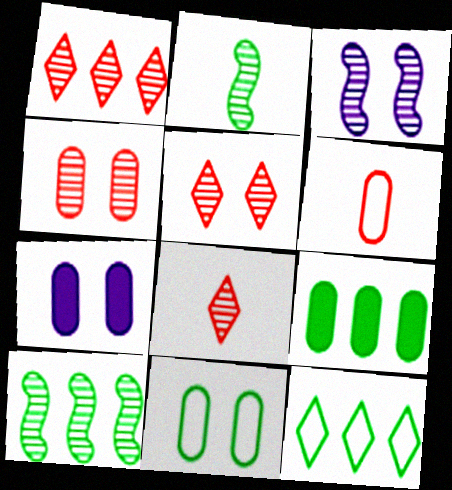[[1, 5, 8], 
[4, 7, 11], 
[9, 10, 12]]